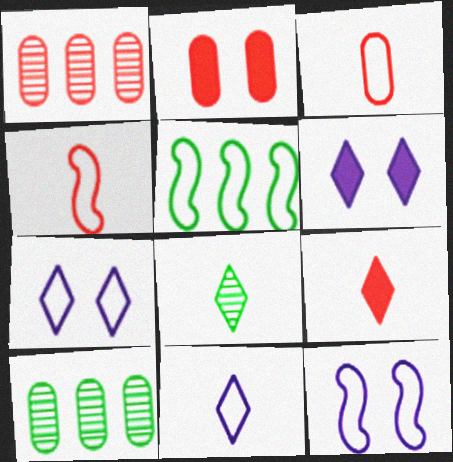[[1, 2, 3], 
[3, 5, 7], 
[4, 5, 12], 
[4, 6, 10], 
[8, 9, 11], 
[9, 10, 12]]